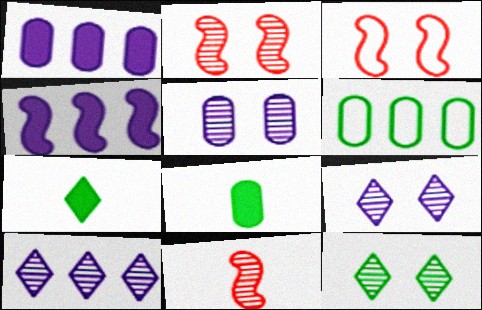[[2, 5, 12], 
[3, 8, 10]]